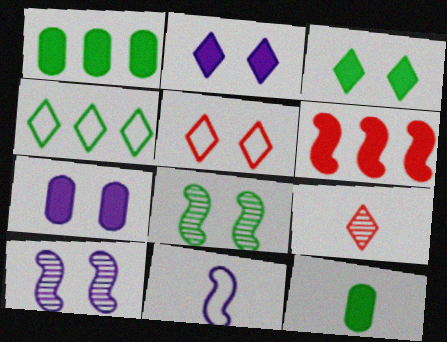[[2, 4, 9], 
[2, 6, 12], 
[4, 8, 12], 
[5, 7, 8], 
[6, 8, 11], 
[9, 11, 12]]